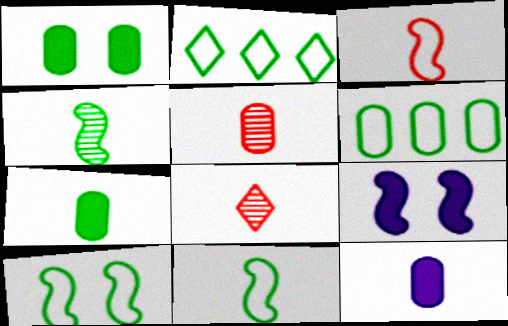[[1, 2, 4], 
[2, 5, 9], 
[6, 8, 9], 
[8, 11, 12]]